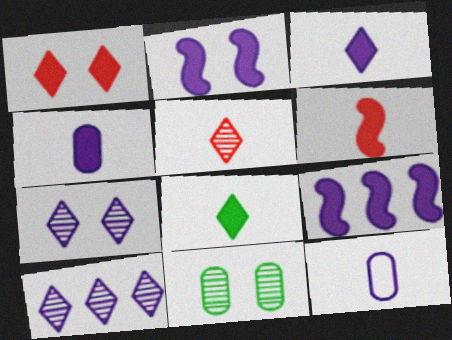[[2, 10, 12], 
[4, 6, 8], 
[7, 9, 12]]